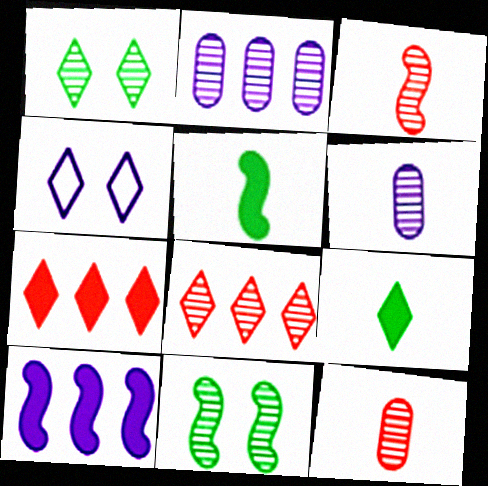[[1, 2, 3], 
[4, 6, 10], 
[4, 8, 9], 
[6, 8, 11]]